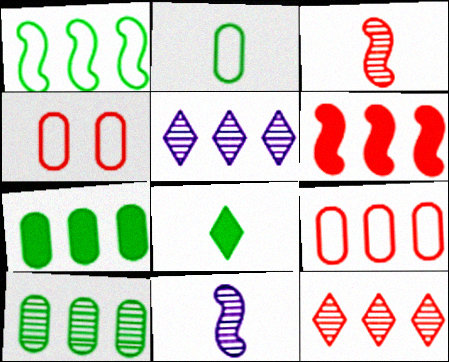[[6, 9, 12]]